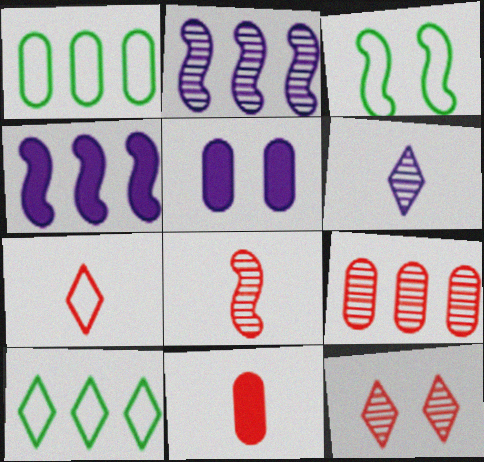[[3, 4, 8], 
[3, 5, 12], 
[4, 9, 10], 
[5, 8, 10], 
[7, 8, 11], 
[8, 9, 12]]